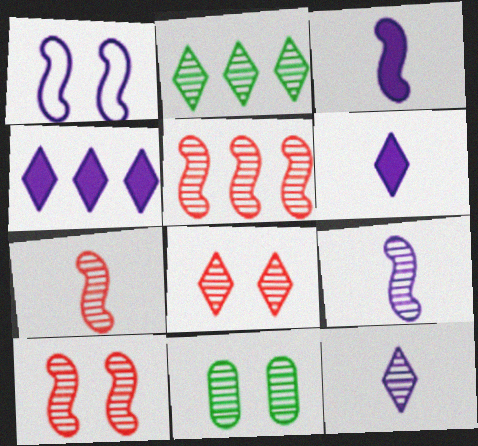[[2, 8, 12], 
[5, 7, 10], 
[5, 11, 12]]